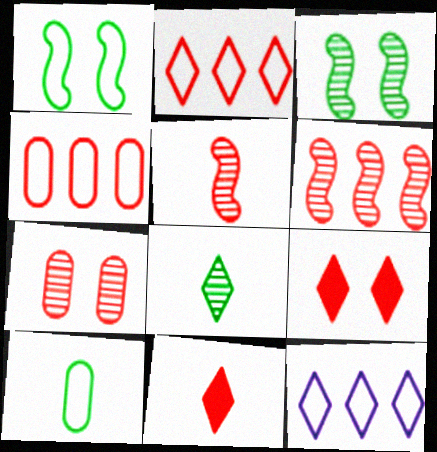[[4, 5, 9], 
[8, 9, 12]]